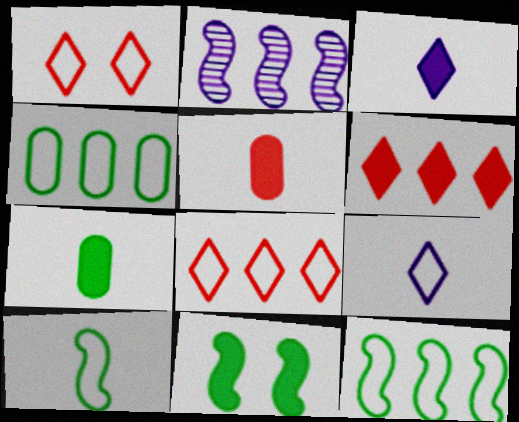[[1, 2, 7], 
[2, 4, 6]]